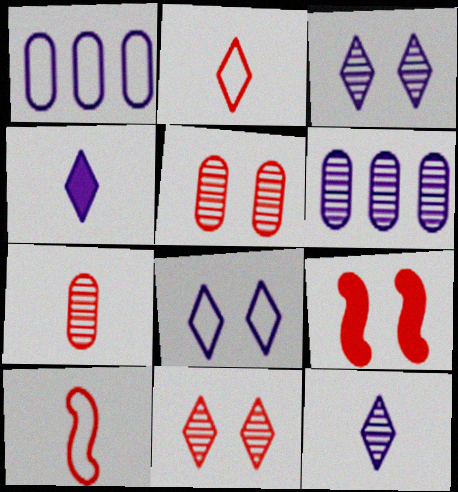[]